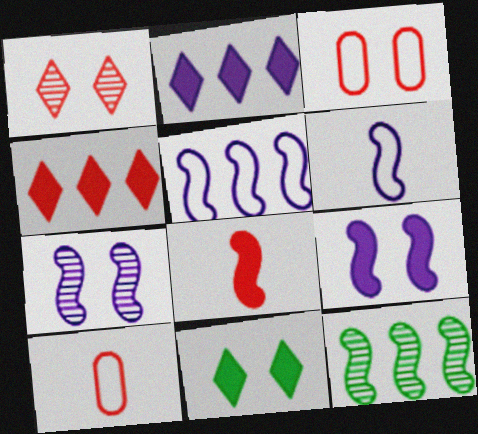[[3, 7, 11]]